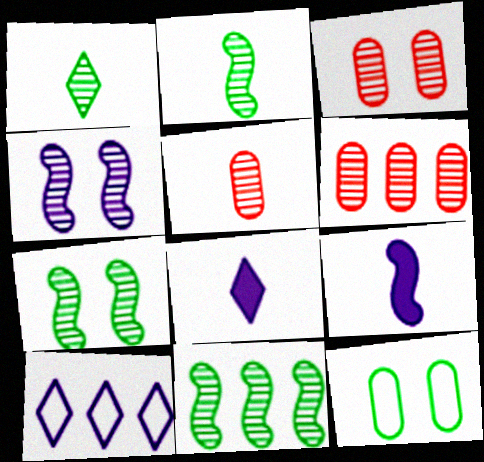[[1, 4, 6], 
[2, 7, 11], 
[3, 5, 6]]